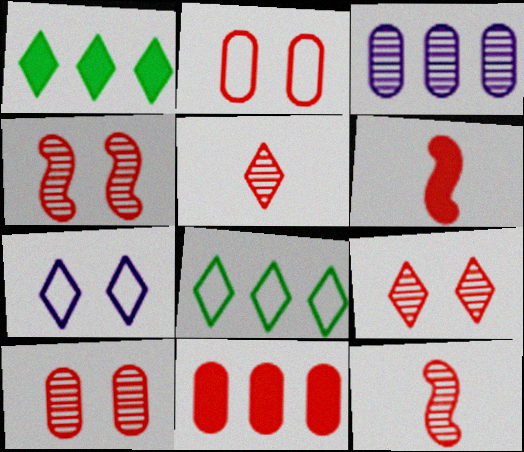[[1, 5, 7], 
[4, 9, 10]]